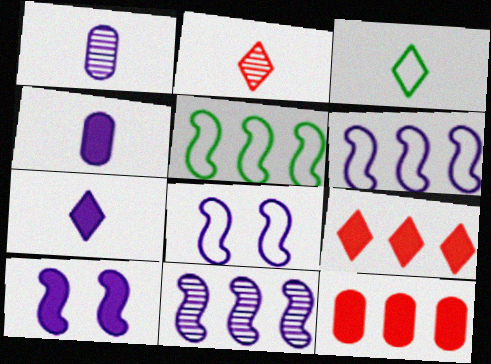[[2, 3, 7]]